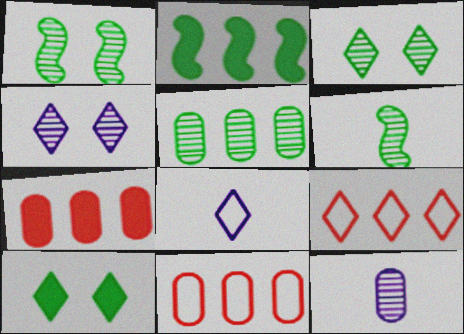[[1, 7, 8], 
[3, 5, 6]]